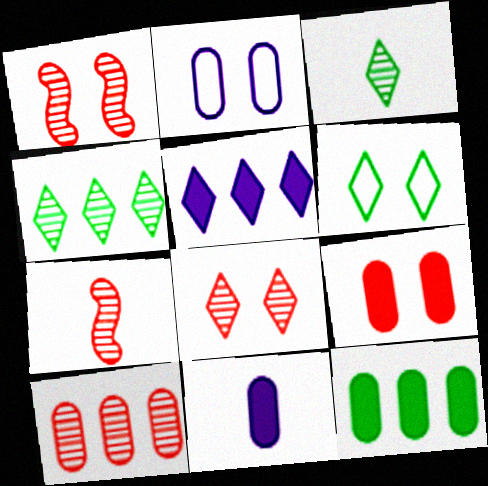[[7, 8, 10], 
[9, 11, 12]]